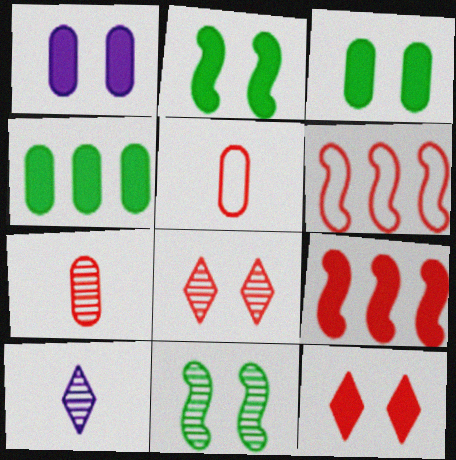[[1, 2, 12], 
[3, 6, 10], 
[5, 8, 9], 
[6, 7, 12]]